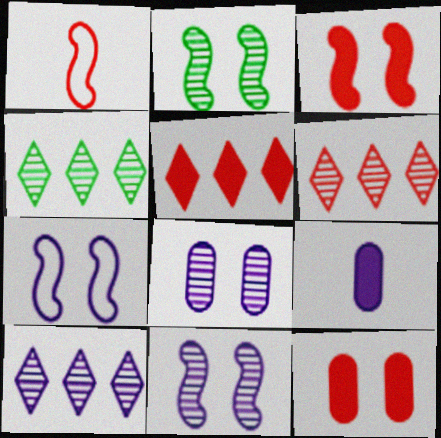[[1, 6, 12], 
[2, 3, 7], 
[4, 6, 10], 
[7, 9, 10]]